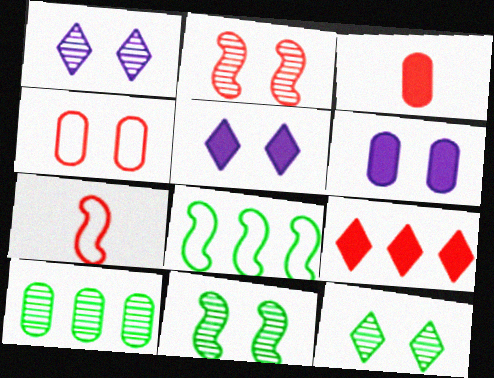[[1, 3, 8], 
[4, 5, 11], 
[5, 7, 10]]